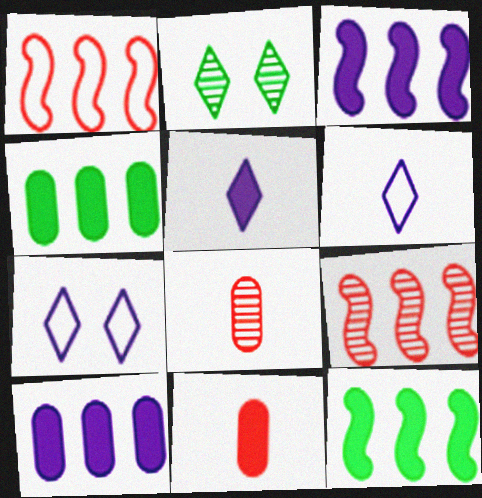[[7, 8, 12]]